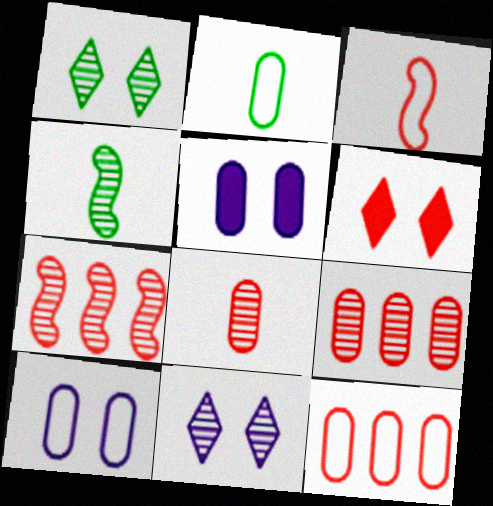[[2, 5, 9], 
[2, 10, 12], 
[3, 6, 9], 
[4, 9, 11]]